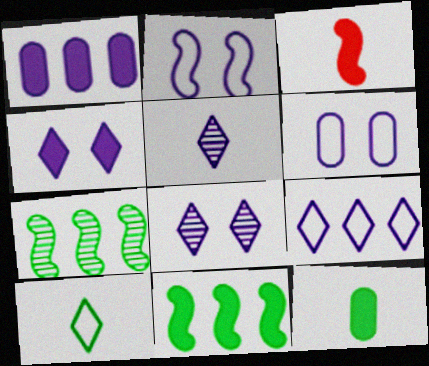[[1, 2, 5], 
[2, 3, 7], 
[4, 5, 9]]